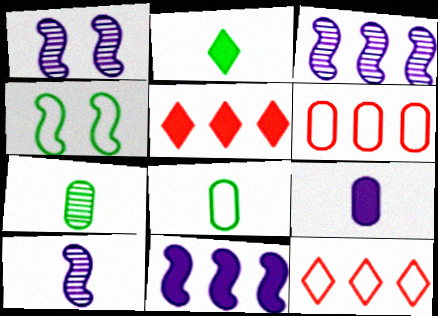[[1, 2, 6], 
[1, 3, 10], 
[1, 5, 8]]